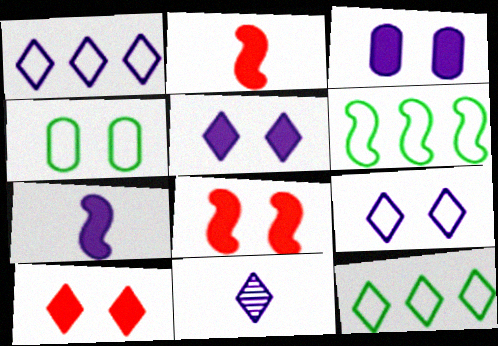[[1, 5, 11], 
[10, 11, 12]]